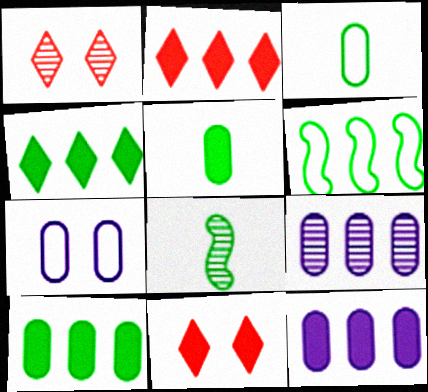[[1, 8, 9], 
[2, 6, 9], 
[2, 7, 8]]